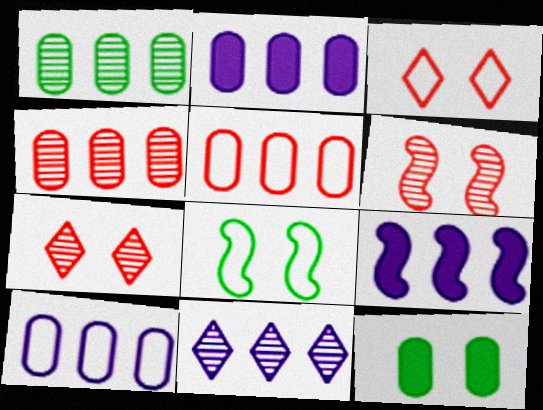[[1, 2, 5], 
[9, 10, 11]]